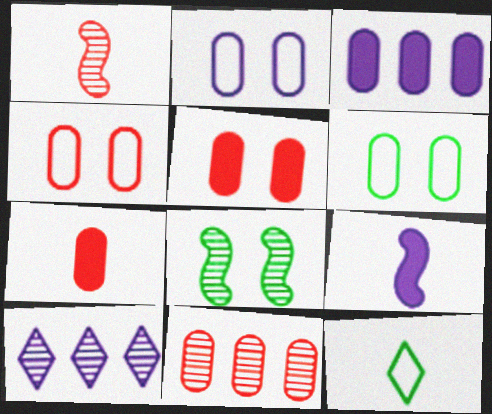[[2, 4, 6], 
[2, 9, 10], 
[4, 7, 11]]